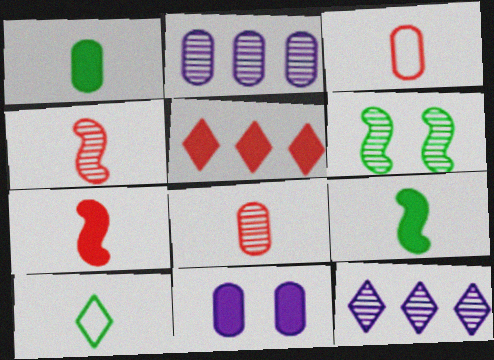[[5, 9, 11], 
[6, 8, 12]]